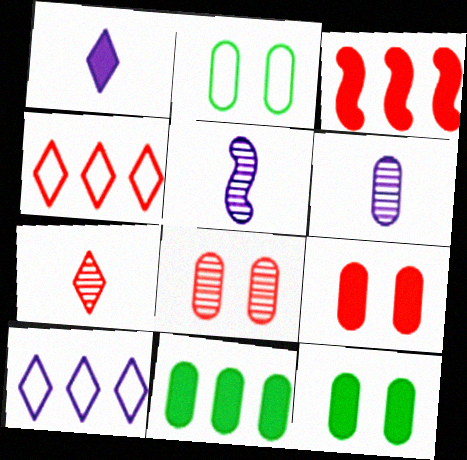[[1, 3, 12], 
[4, 5, 12]]